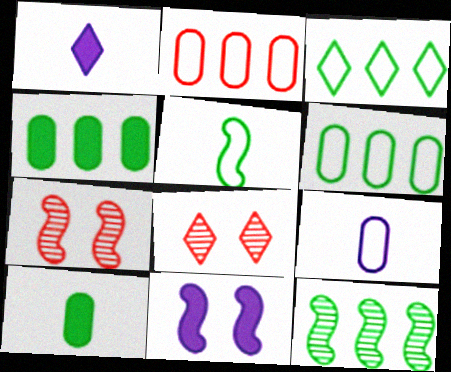[[1, 3, 8], 
[1, 6, 7], 
[3, 4, 12]]